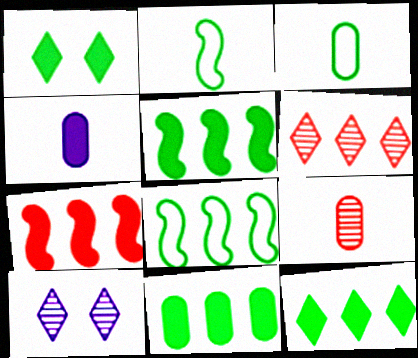[[1, 4, 7], 
[3, 4, 9], 
[3, 7, 10], 
[5, 11, 12]]